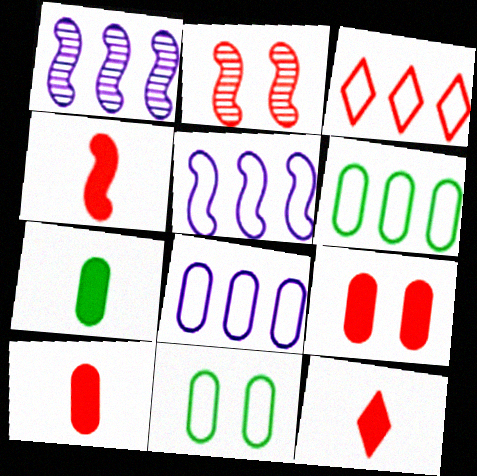[[1, 11, 12], 
[2, 3, 10], 
[3, 5, 6], 
[4, 10, 12]]